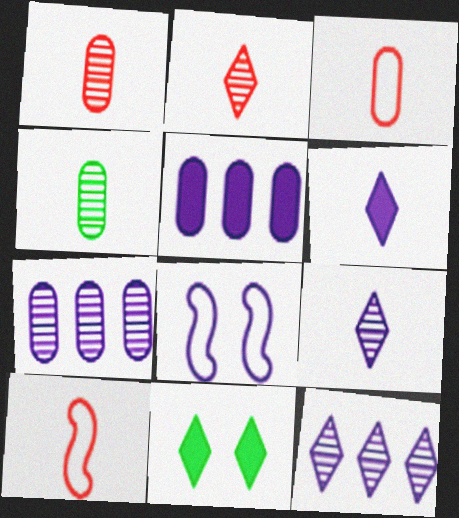[[4, 6, 10], 
[5, 8, 9], 
[6, 7, 8], 
[7, 10, 11]]